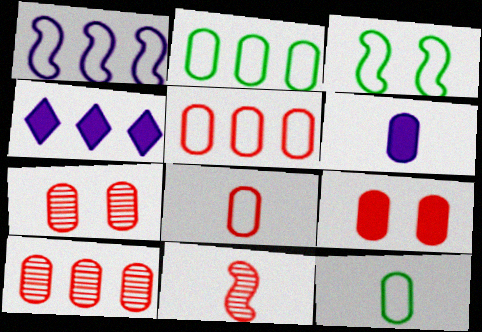[[2, 6, 7], 
[8, 9, 10]]